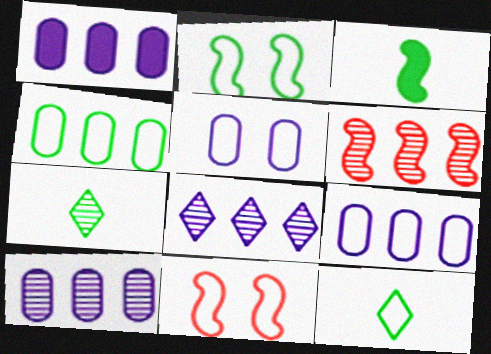[[1, 7, 11], 
[1, 9, 10], 
[2, 4, 12], 
[9, 11, 12]]